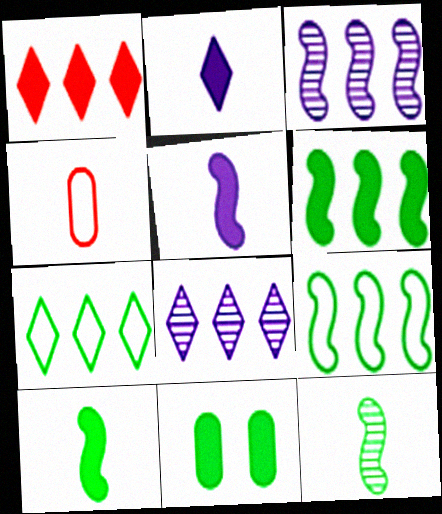[[1, 5, 11], 
[1, 7, 8], 
[2, 4, 12], 
[7, 11, 12]]